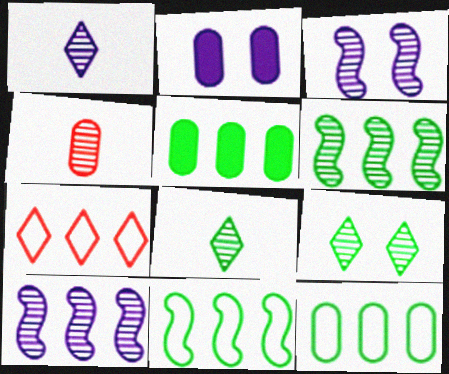[[2, 4, 12], 
[4, 9, 10], 
[5, 7, 10]]